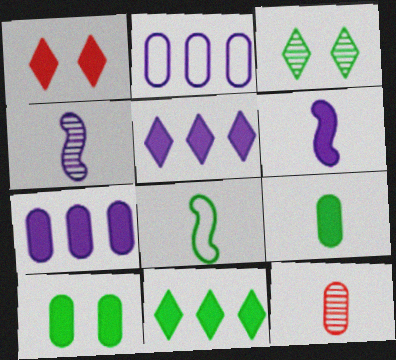[[2, 10, 12]]